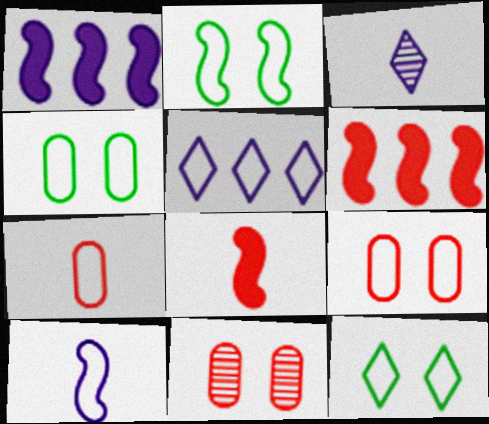[[2, 4, 12], 
[2, 5, 7], 
[3, 4, 6]]